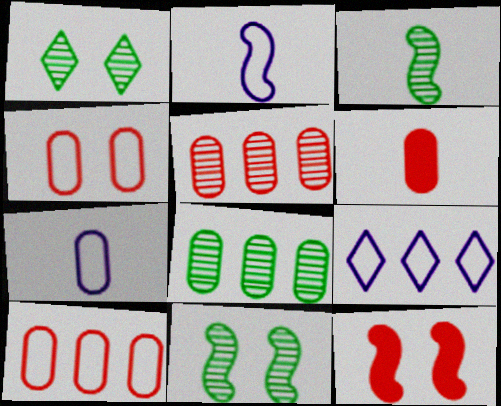[[1, 3, 8], 
[4, 5, 6], 
[6, 9, 11]]